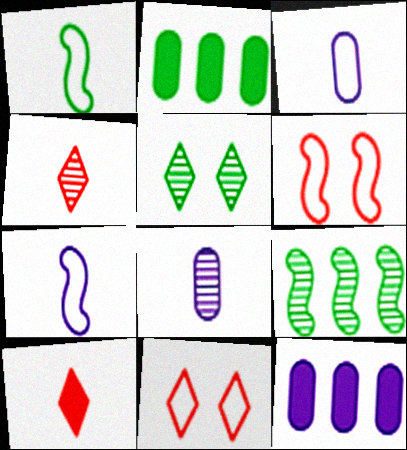[[1, 2, 5], 
[1, 8, 10]]